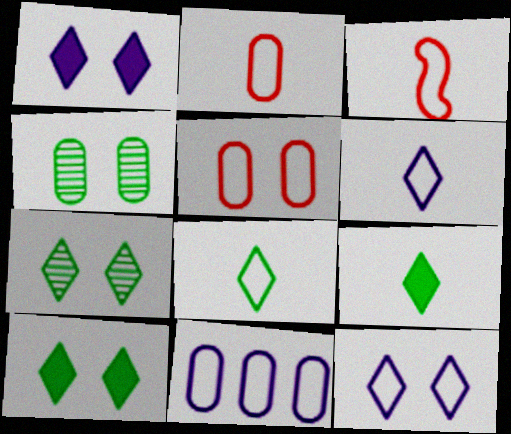[]